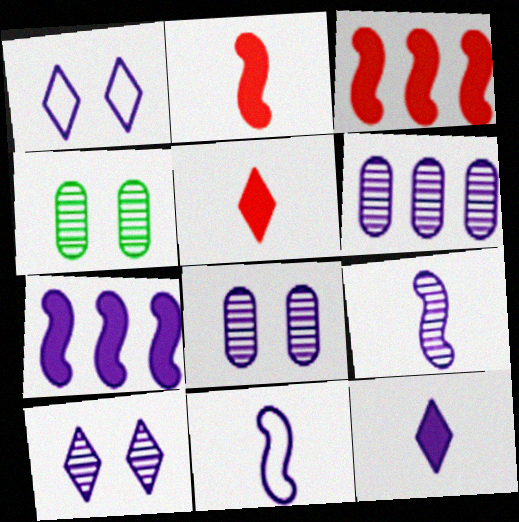[[6, 9, 10]]